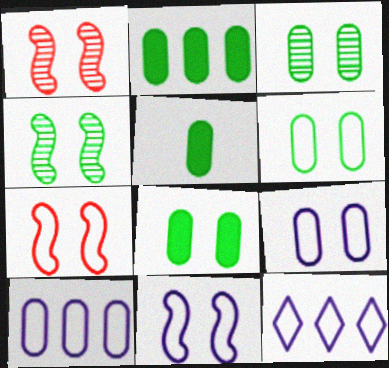[[1, 5, 12], 
[2, 5, 8], 
[3, 6, 8]]